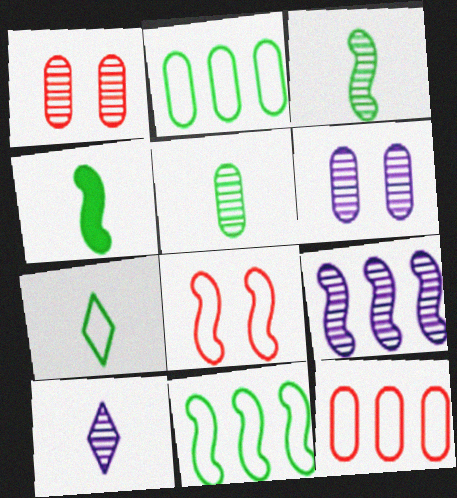[[4, 5, 7], 
[4, 8, 9], 
[6, 9, 10]]